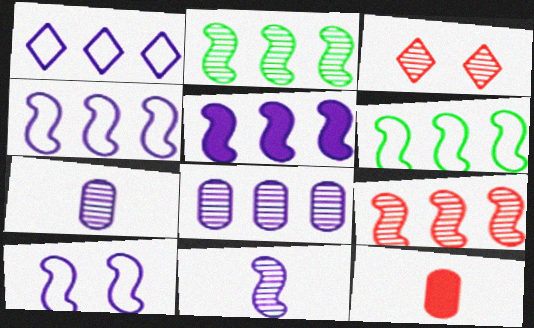[[1, 5, 8], 
[2, 3, 7], 
[5, 6, 9], 
[5, 10, 11]]